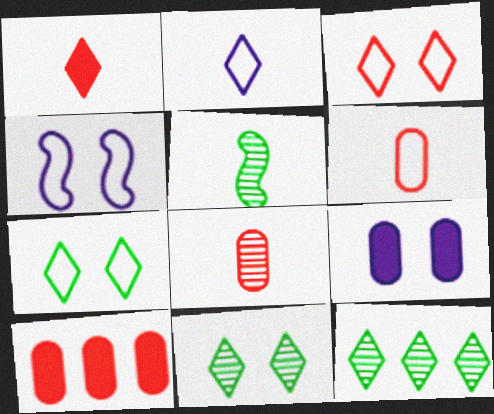[]